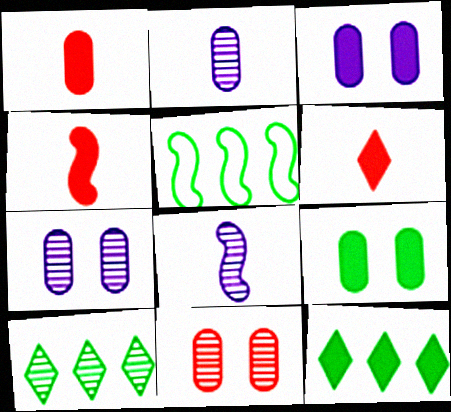[[1, 4, 6], 
[3, 4, 12], 
[5, 6, 7], 
[8, 10, 11]]